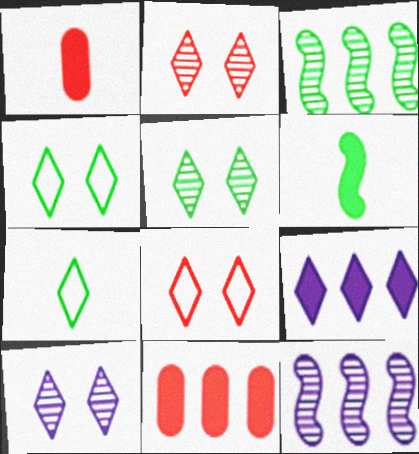[[1, 4, 12], 
[2, 5, 10], 
[2, 7, 9]]